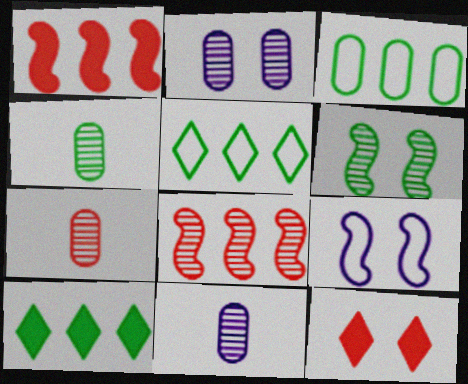[[4, 7, 11], 
[7, 9, 10]]